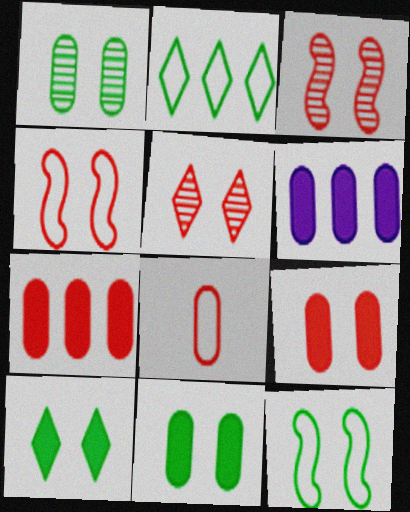[[1, 6, 8], 
[1, 10, 12], 
[4, 5, 9]]